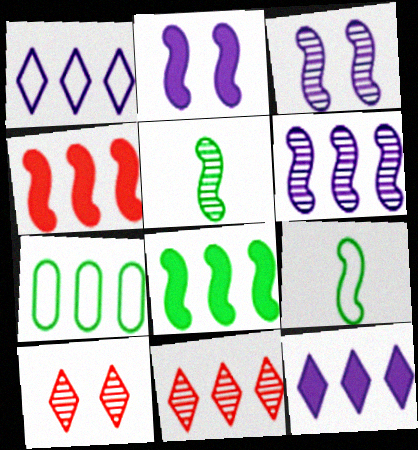[[3, 4, 9]]